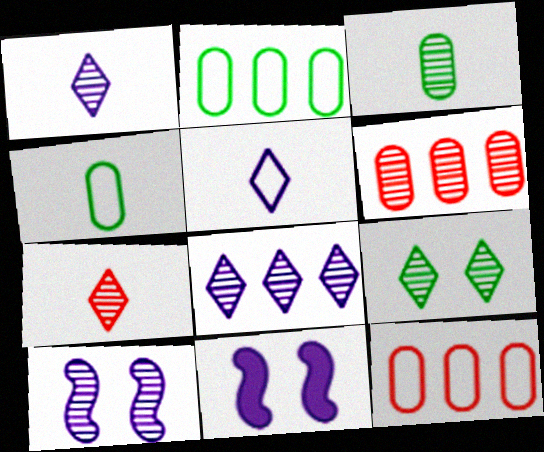[[2, 7, 11], 
[7, 8, 9]]